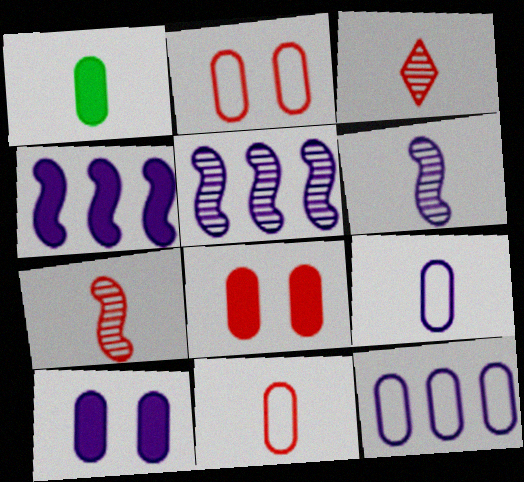[]